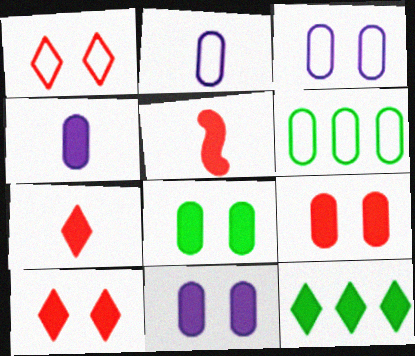[[5, 11, 12], 
[8, 9, 11]]